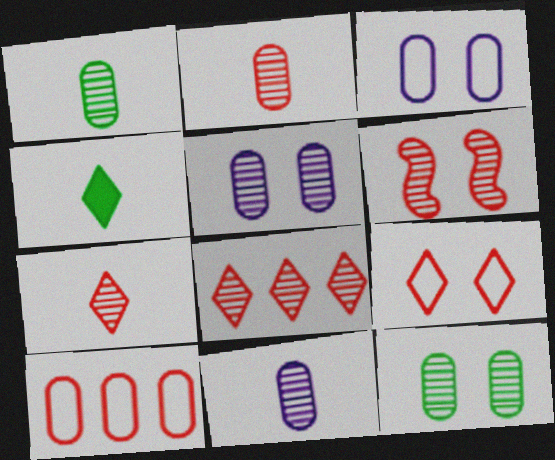[[1, 2, 11], 
[2, 6, 8]]